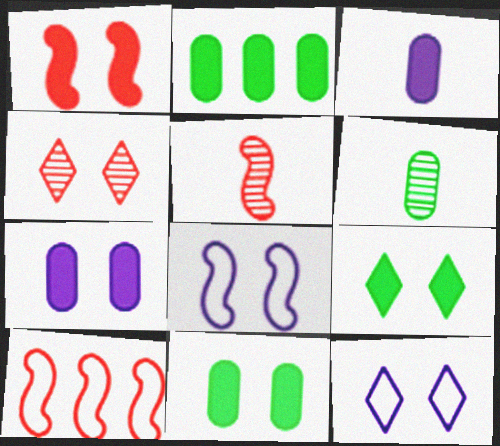[[1, 5, 10], 
[1, 7, 9], 
[2, 5, 12], 
[4, 8, 11], 
[4, 9, 12]]